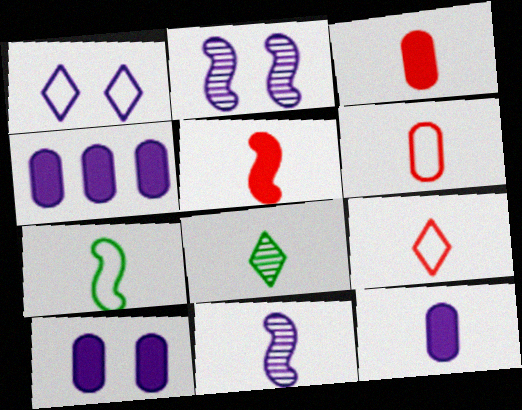[[1, 2, 10], 
[1, 4, 11], 
[4, 10, 12], 
[5, 7, 11]]